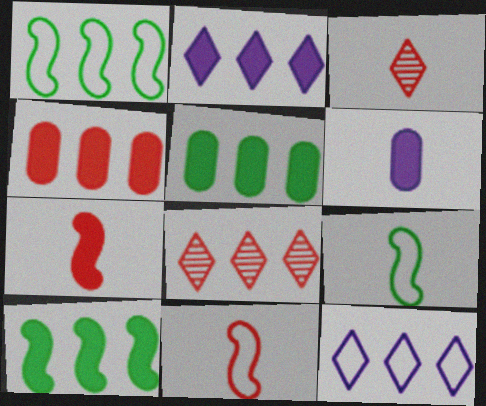[[2, 4, 10], 
[3, 6, 9]]